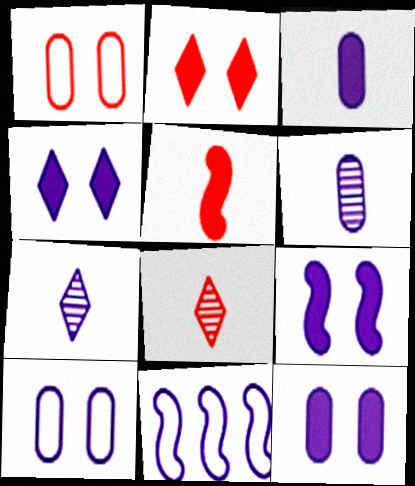[[4, 6, 11], 
[4, 9, 12], 
[7, 11, 12]]